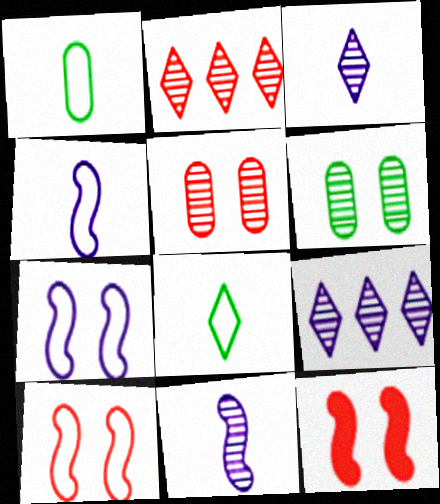[[1, 9, 12], 
[2, 6, 11]]